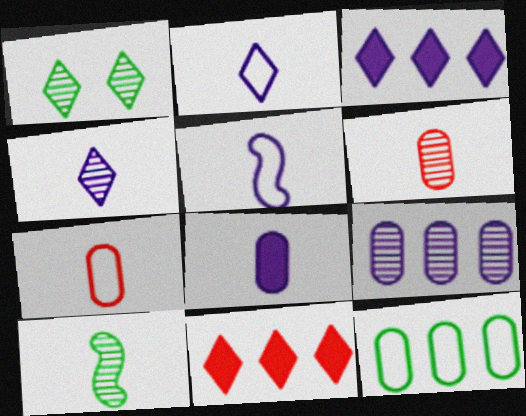[[1, 2, 11], 
[4, 5, 8], 
[4, 6, 10]]